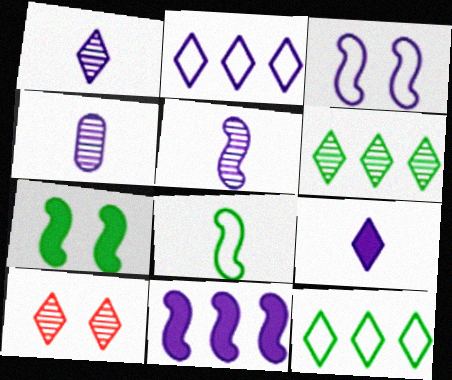[[1, 4, 5], 
[1, 6, 10], 
[3, 5, 11], 
[9, 10, 12]]